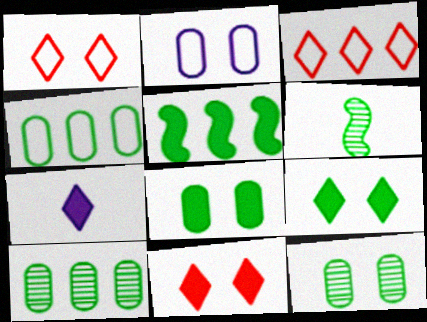[[4, 6, 9]]